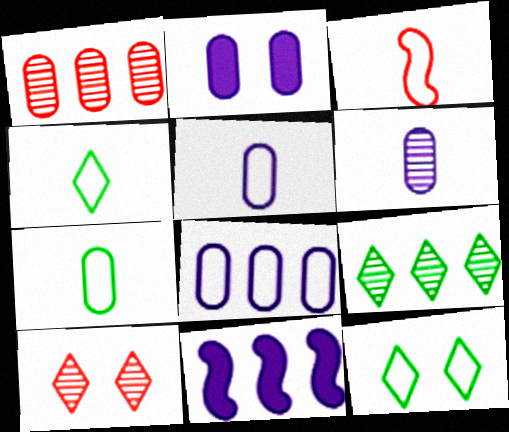[[1, 2, 7], 
[2, 3, 9], 
[2, 6, 8], 
[3, 4, 5], 
[3, 8, 12], 
[7, 10, 11]]